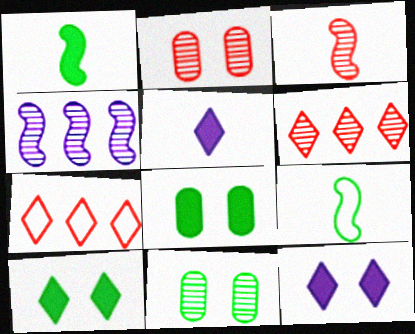[[2, 3, 6]]